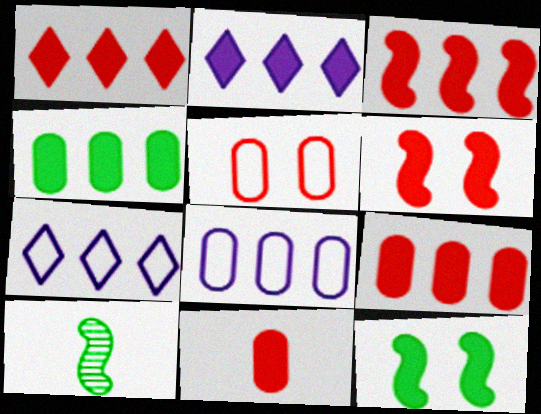[[1, 3, 9], 
[1, 6, 11], 
[2, 3, 4], 
[2, 5, 10], 
[2, 11, 12]]